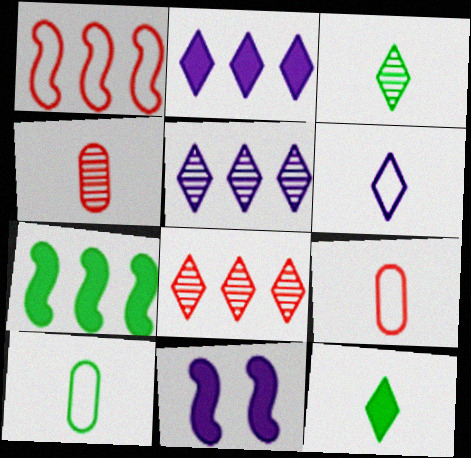[[8, 10, 11]]